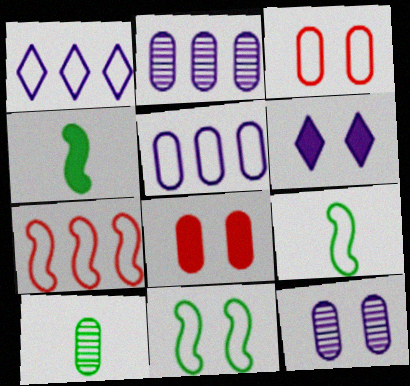[[1, 3, 9], 
[5, 8, 10], 
[6, 7, 10]]